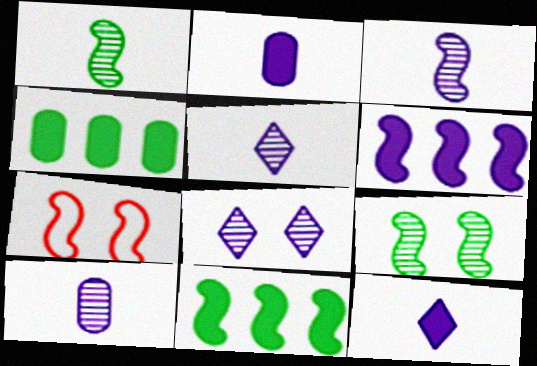[[1, 6, 7], 
[3, 5, 10], 
[3, 7, 11], 
[4, 5, 7]]